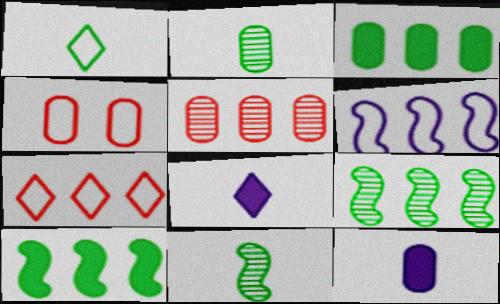[[1, 4, 6], 
[4, 8, 9]]